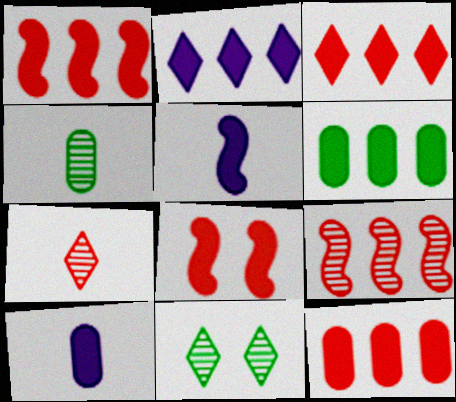[[1, 2, 6], 
[1, 3, 12]]